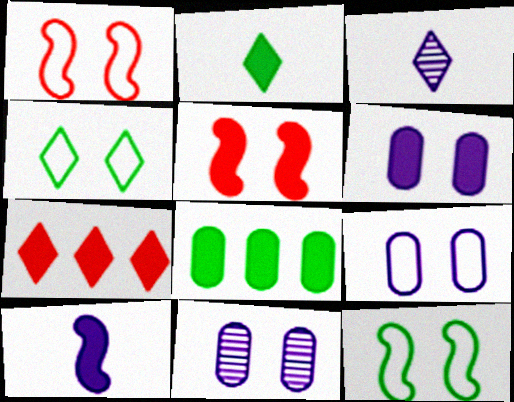[[1, 3, 8], 
[1, 4, 9], 
[3, 4, 7], 
[4, 5, 11], 
[6, 9, 11]]